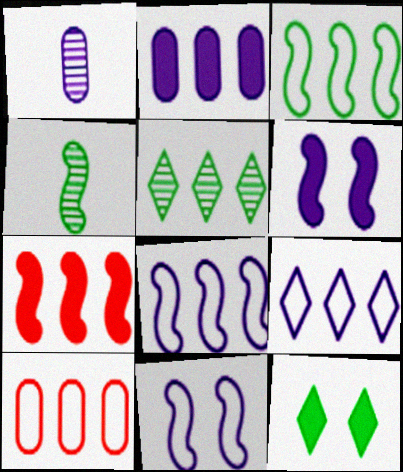[[1, 6, 9], 
[3, 9, 10], 
[4, 7, 11]]